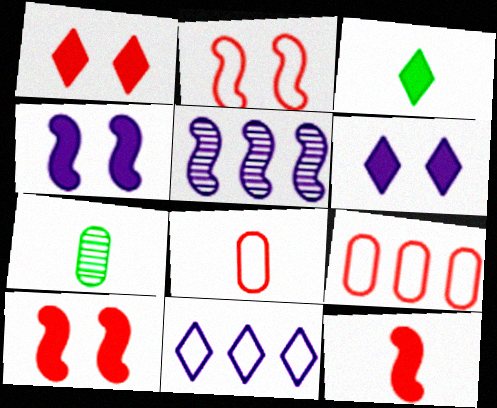[[7, 10, 11]]